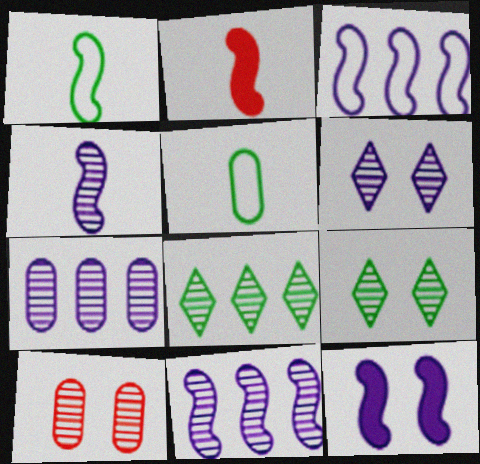[[1, 2, 4], 
[3, 4, 12], 
[4, 6, 7], 
[4, 8, 10]]